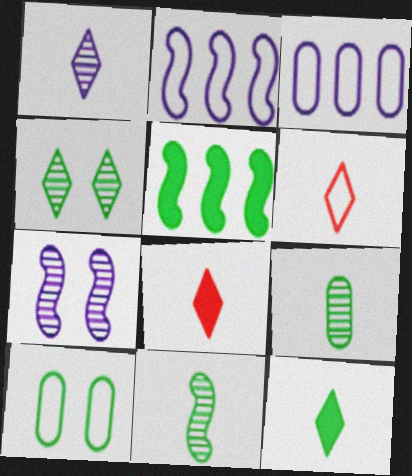[[1, 6, 12], 
[2, 6, 10]]